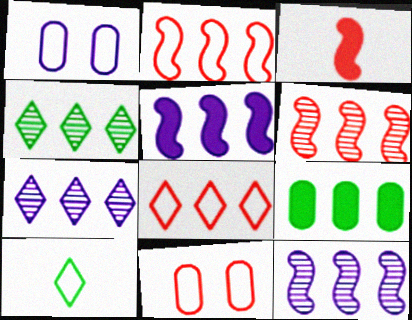[[1, 2, 10], 
[1, 3, 4], 
[2, 7, 9], 
[8, 9, 12]]